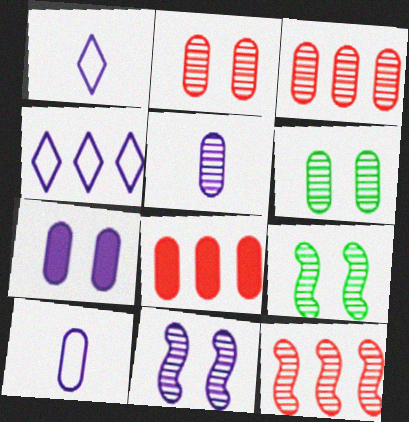[[1, 8, 9], 
[3, 5, 6], 
[6, 8, 10]]